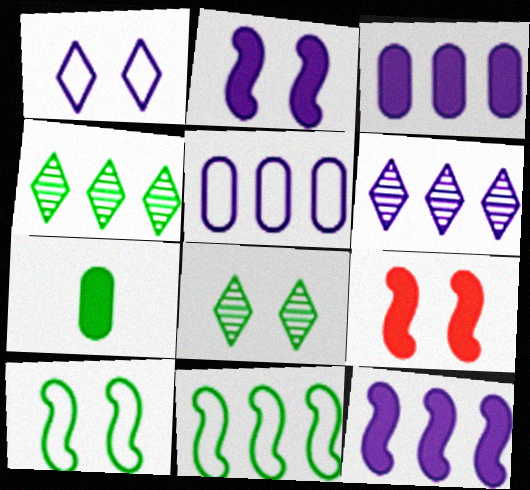[[4, 7, 10], 
[5, 6, 12], 
[7, 8, 11]]